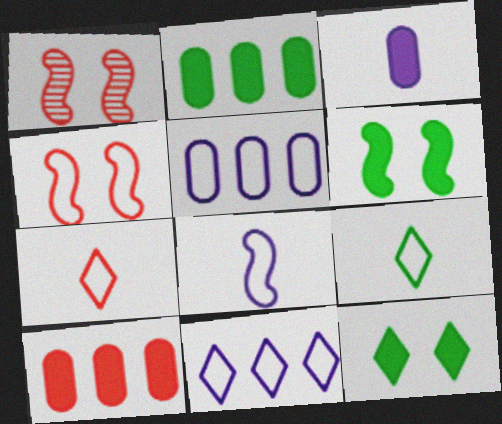[[1, 7, 10], 
[4, 5, 9]]